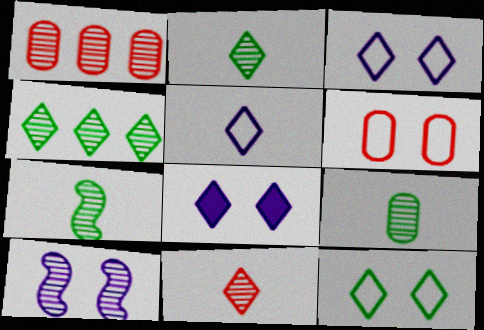[[1, 2, 10], 
[2, 7, 9]]